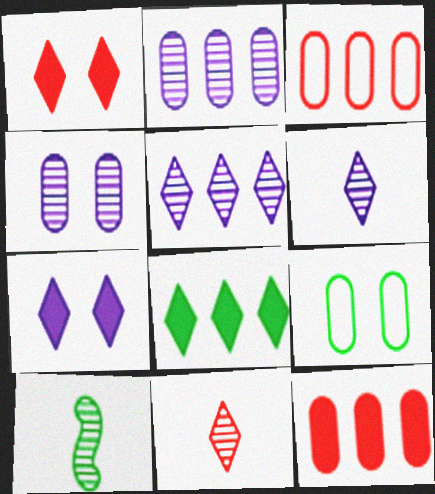[[3, 7, 10], 
[8, 9, 10]]